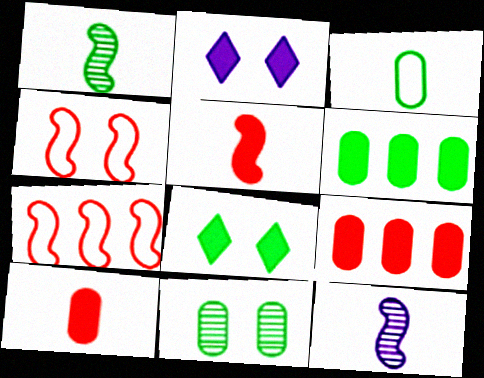[[2, 4, 11], 
[2, 5, 6], 
[3, 6, 11]]